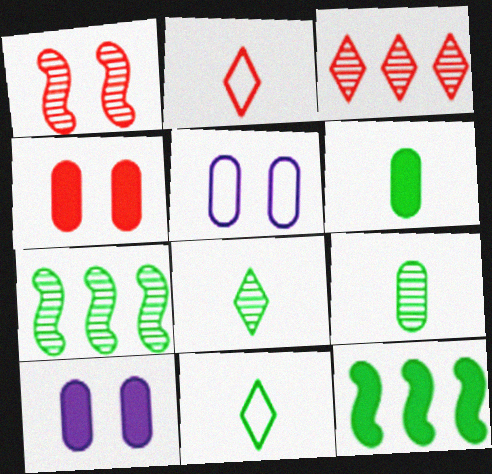[[2, 7, 10]]